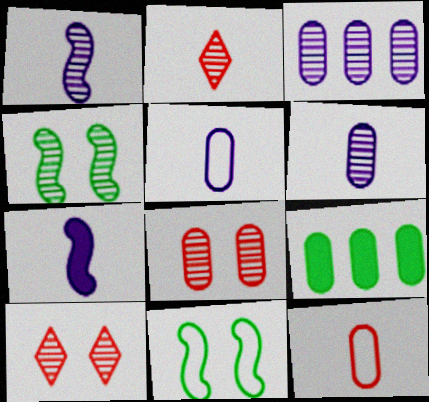[[2, 3, 4], 
[5, 8, 9]]